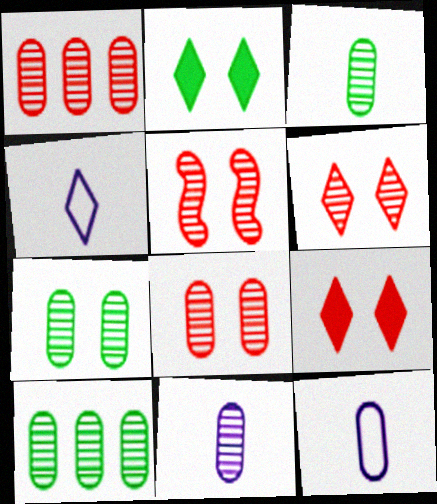[[1, 7, 11], 
[3, 7, 10], 
[5, 6, 8], 
[8, 10, 11]]